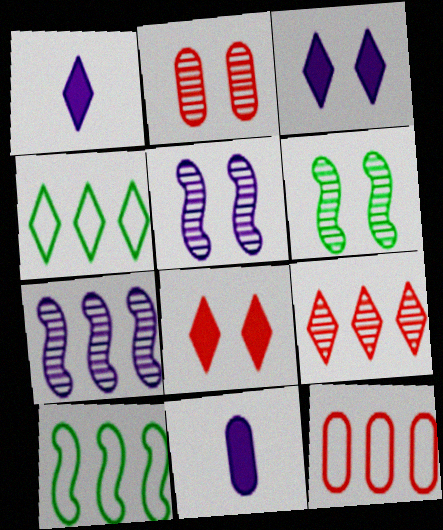[[1, 2, 10], 
[1, 6, 12]]